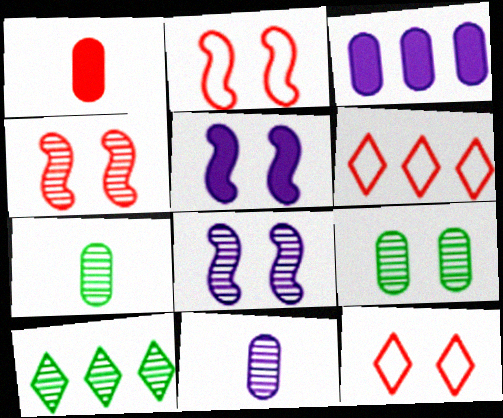[[1, 4, 6], 
[4, 10, 11], 
[5, 6, 7], 
[5, 9, 12]]